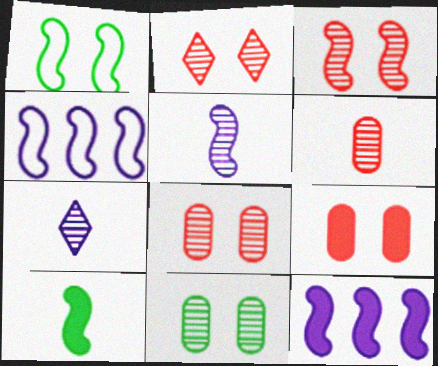[[2, 3, 8], 
[3, 4, 10]]